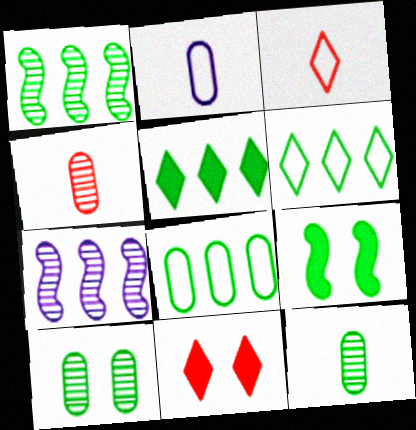[[1, 2, 11], 
[1, 5, 8], 
[6, 9, 12]]